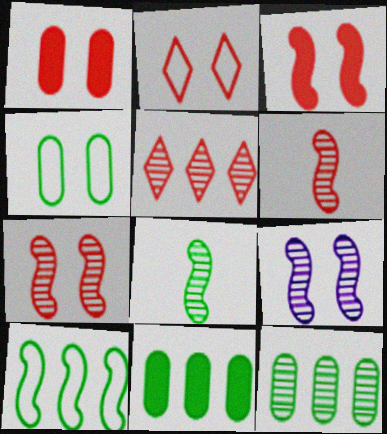[[1, 2, 7]]